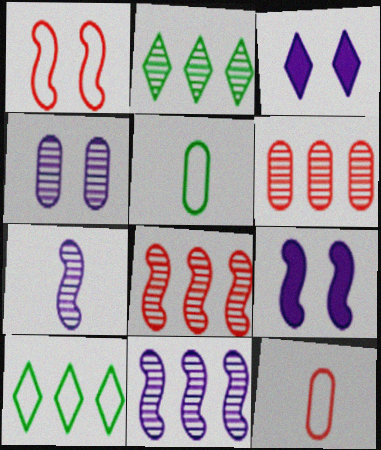[[2, 6, 11], 
[2, 9, 12], 
[3, 5, 8]]